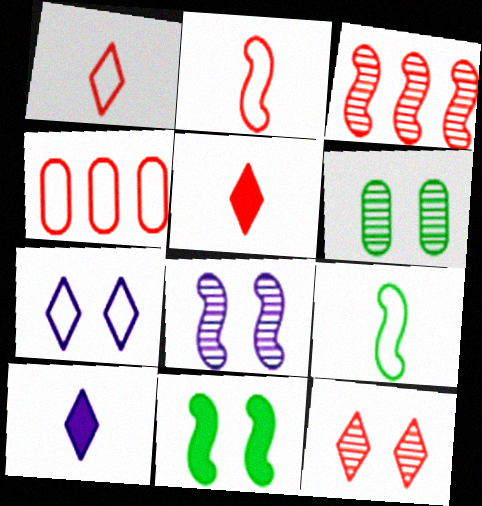[[4, 7, 9], 
[6, 8, 12]]